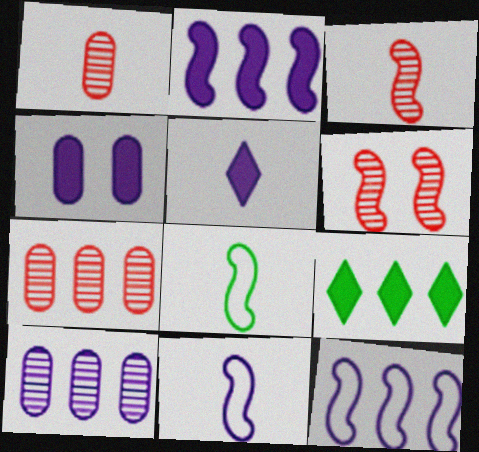[[1, 5, 8], 
[2, 4, 5], 
[2, 6, 8], 
[7, 9, 12]]